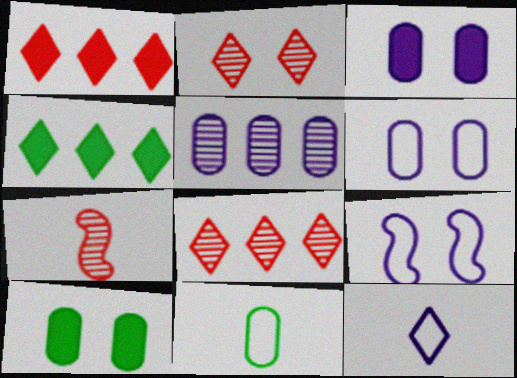[[2, 4, 12], 
[2, 9, 10], 
[4, 6, 7]]